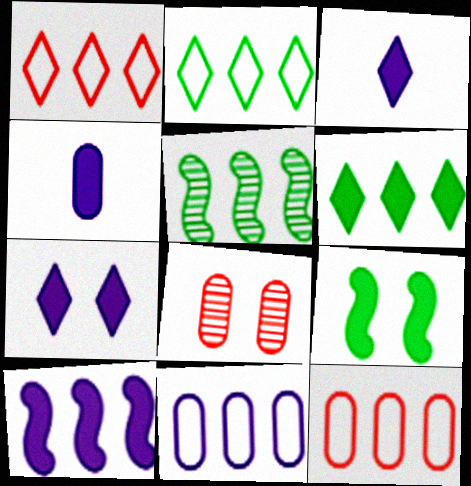[[4, 7, 10]]